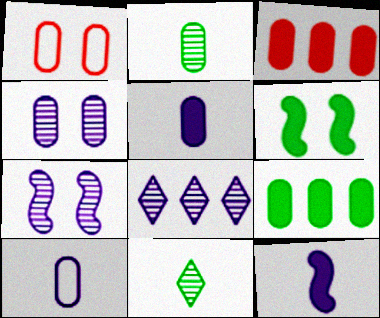[]